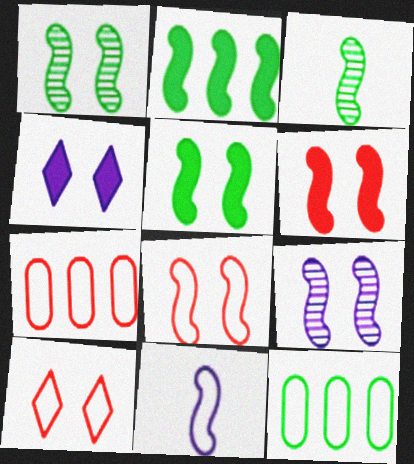[[3, 4, 7], 
[5, 8, 9], 
[10, 11, 12]]